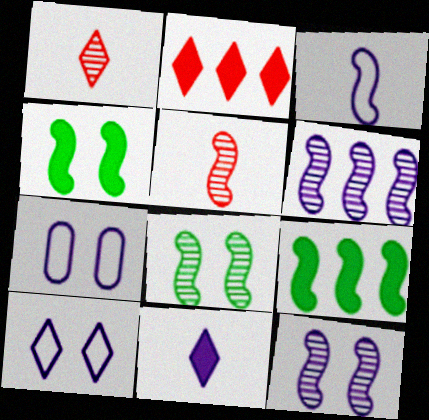[[1, 7, 9], 
[5, 6, 8], 
[6, 7, 11]]